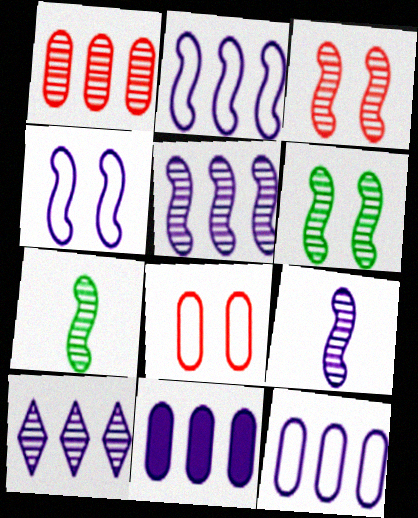[[2, 10, 11], 
[3, 5, 7]]